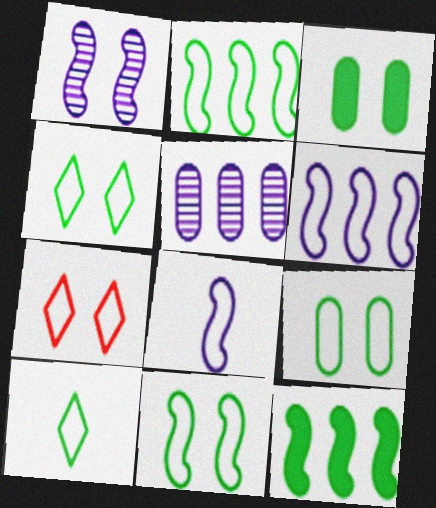[[1, 3, 7], 
[2, 9, 10], 
[4, 9, 11]]